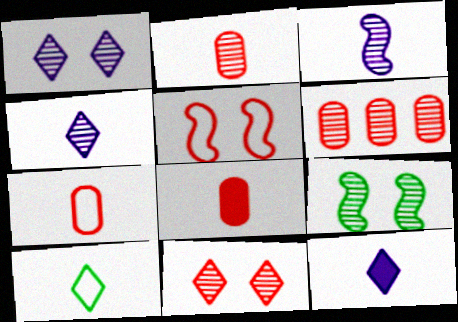[[2, 7, 8], 
[3, 8, 10], 
[4, 6, 9]]